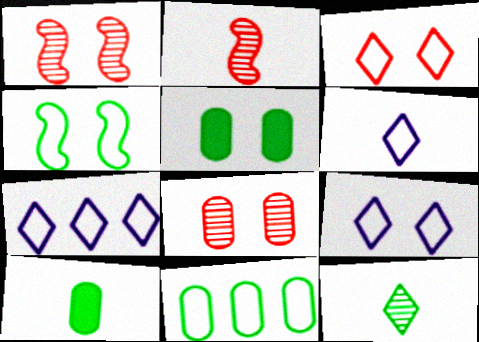[[1, 5, 9], 
[1, 7, 10], 
[2, 5, 7], 
[2, 6, 10], 
[6, 7, 9]]